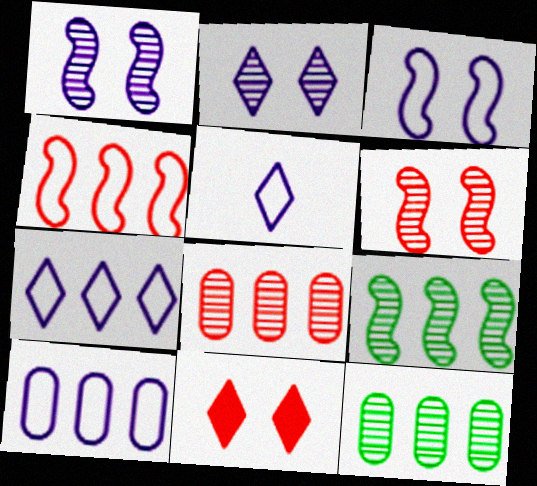[[3, 5, 10]]